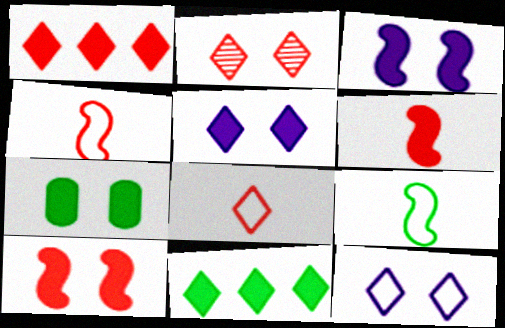[[1, 2, 8], 
[5, 7, 10]]